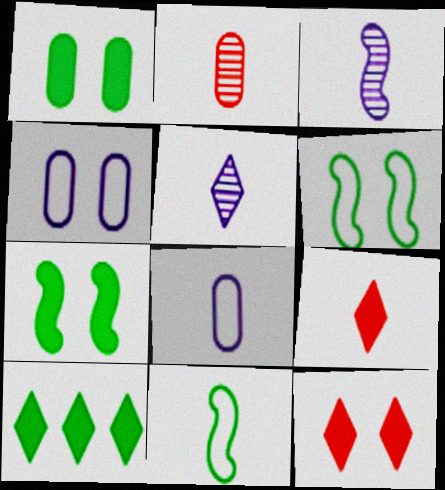[]